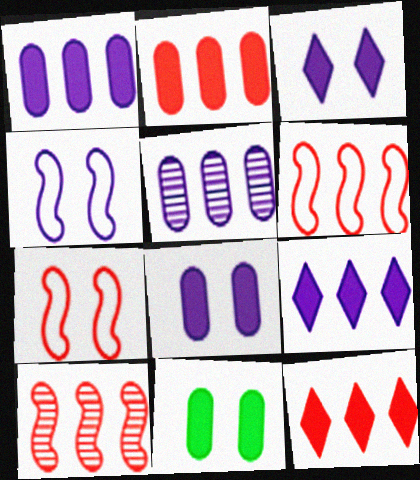[]